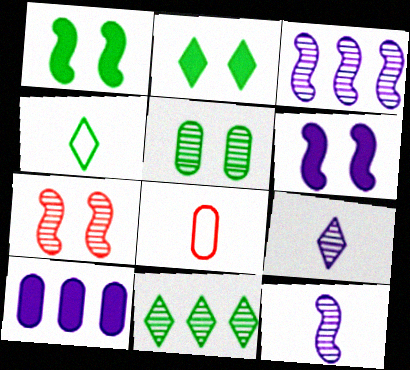[[2, 3, 8], 
[2, 4, 11], 
[4, 7, 10], 
[5, 8, 10], 
[6, 8, 11]]